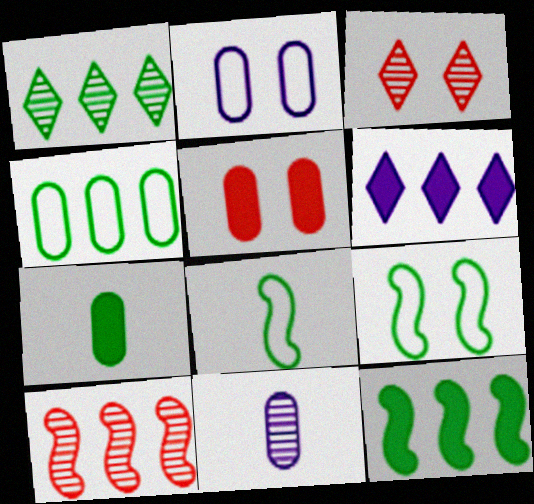[[1, 4, 12], 
[1, 7, 9], 
[4, 5, 11], 
[4, 6, 10]]